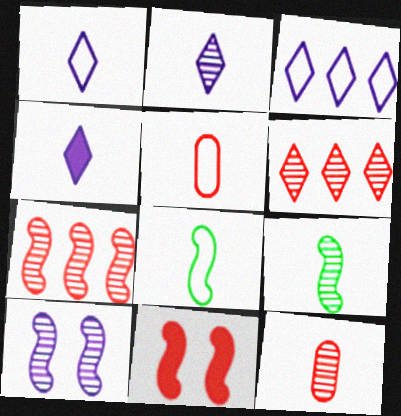[[1, 2, 4], 
[1, 5, 8], 
[2, 9, 12], 
[4, 5, 9], 
[4, 8, 12], 
[5, 6, 11], 
[7, 9, 10]]